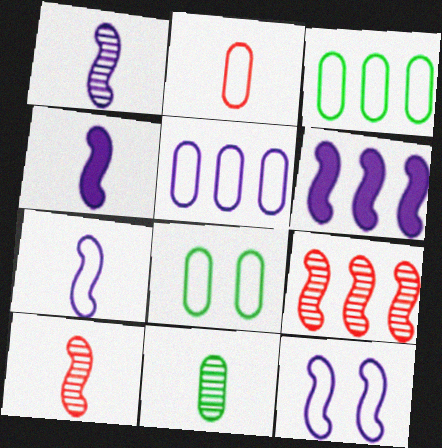[[1, 4, 7], 
[1, 6, 12], 
[2, 5, 8]]